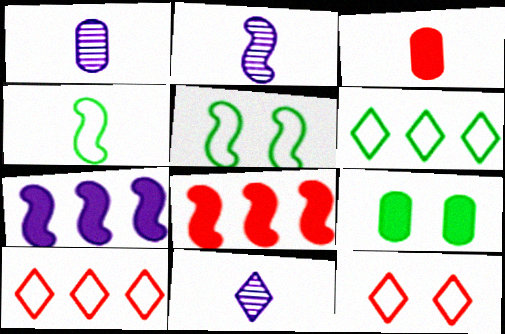[[1, 2, 11], 
[2, 5, 8], 
[2, 9, 10], 
[3, 4, 11]]